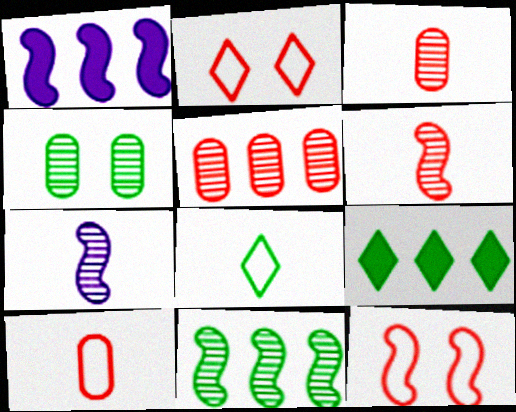[]